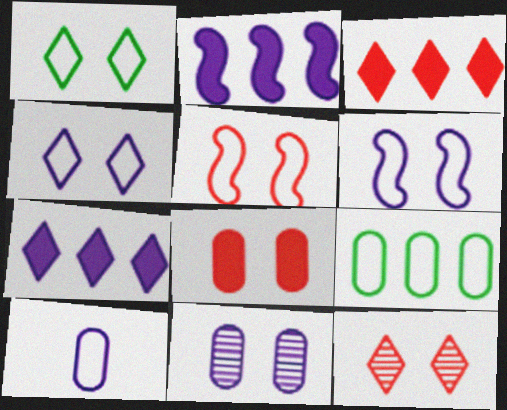[[5, 8, 12]]